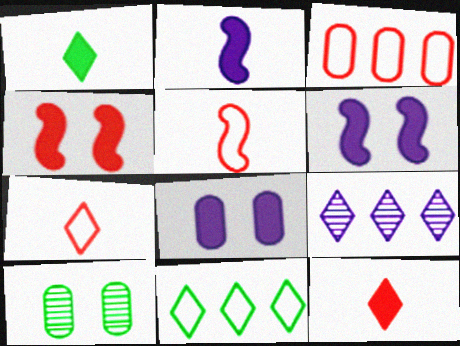[]